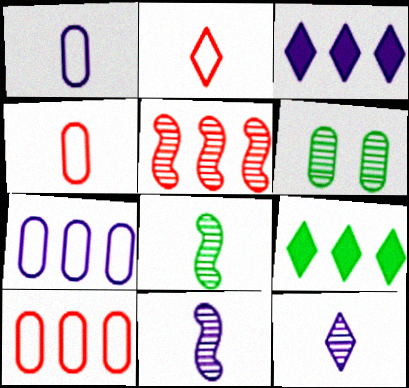[[5, 6, 12], 
[5, 7, 9]]